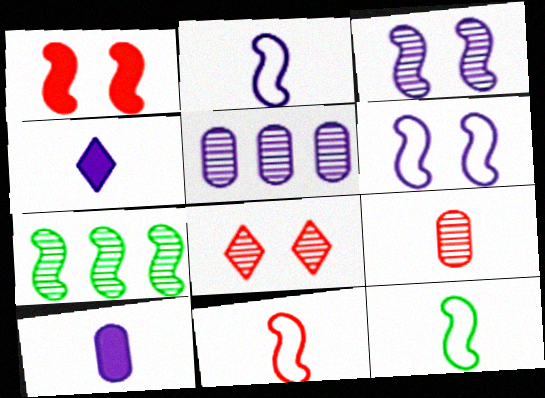[[1, 2, 7], 
[2, 11, 12], 
[4, 5, 6], 
[4, 9, 12]]